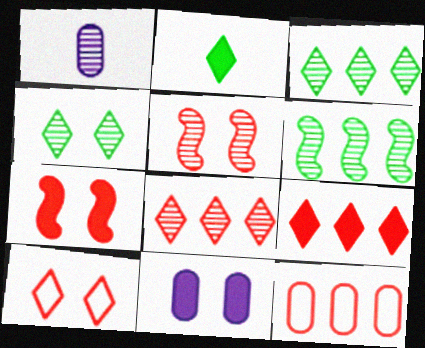[[1, 3, 5]]